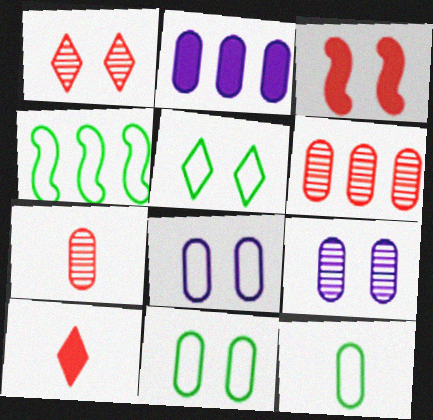[[2, 7, 11], 
[3, 5, 9], 
[4, 5, 12], 
[4, 9, 10]]